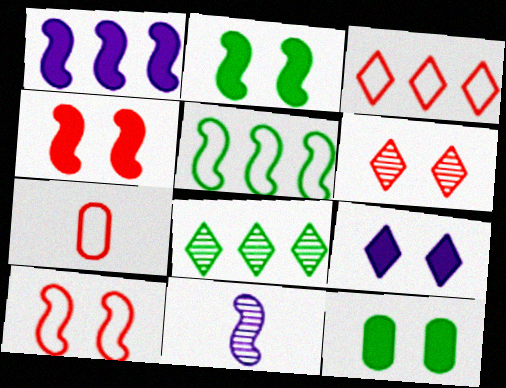[[3, 7, 10], 
[3, 11, 12], 
[4, 5, 11], 
[4, 9, 12]]